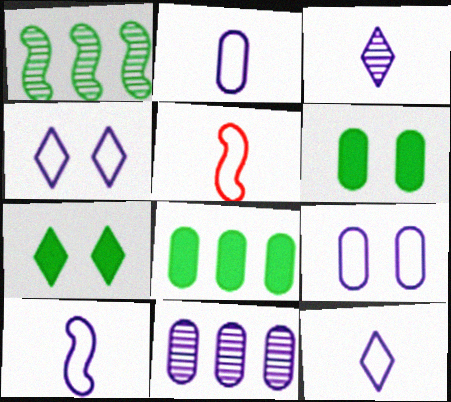[[2, 10, 12], 
[5, 7, 11]]